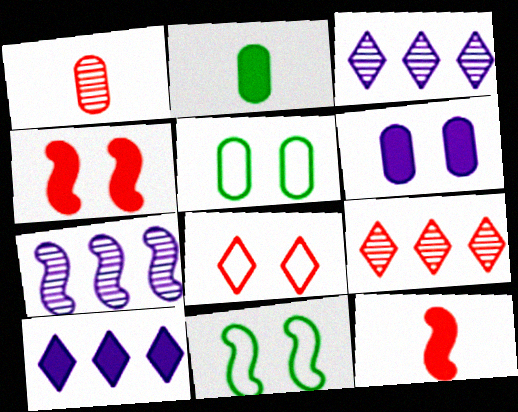[[1, 10, 11], 
[2, 4, 10], 
[2, 7, 8], 
[3, 5, 12], 
[7, 11, 12]]